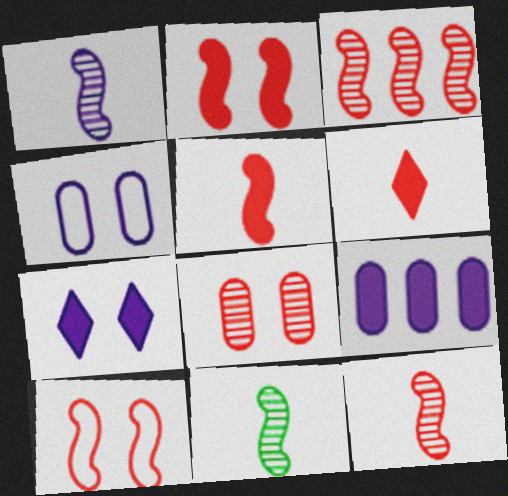[[1, 11, 12], 
[3, 5, 10]]